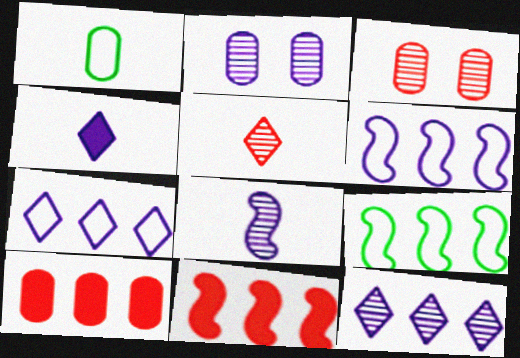[[1, 2, 10], 
[2, 4, 6], 
[2, 8, 12], 
[3, 4, 9], 
[9, 10, 12]]